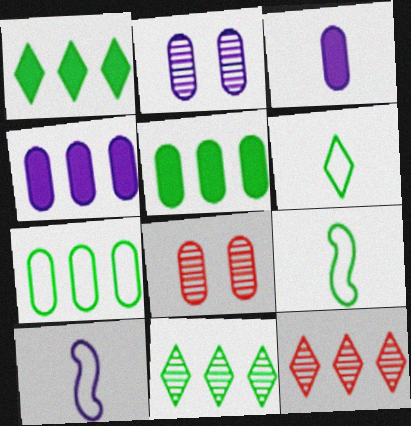[[1, 8, 10], 
[3, 7, 8]]